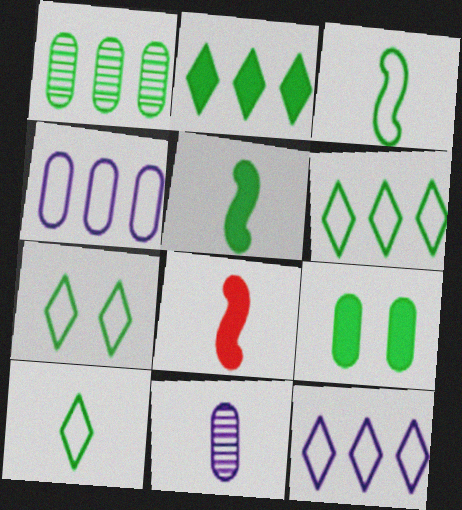[[1, 5, 7], 
[2, 5, 9], 
[6, 7, 10], 
[8, 10, 11]]